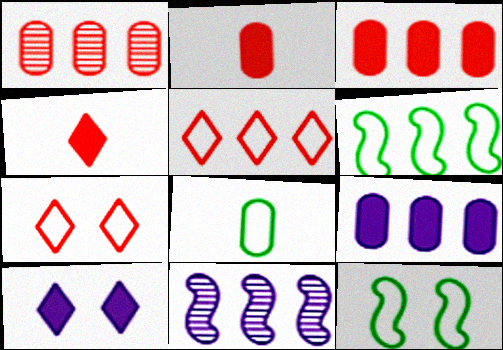[]